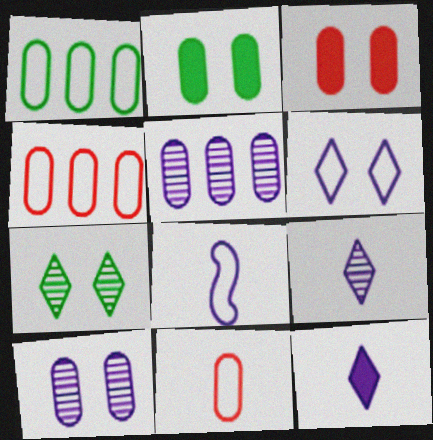[[2, 5, 11]]